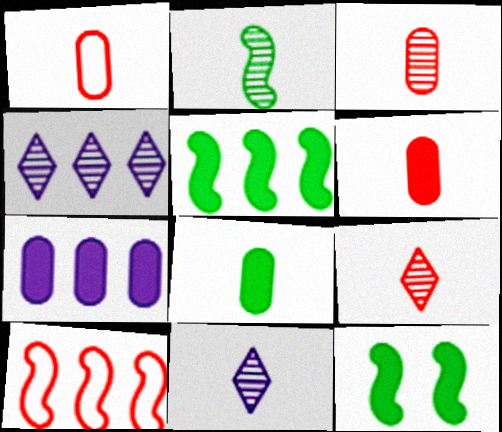[[1, 3, 6], 
[1, 4, 12], 
[2, 3, 11]]